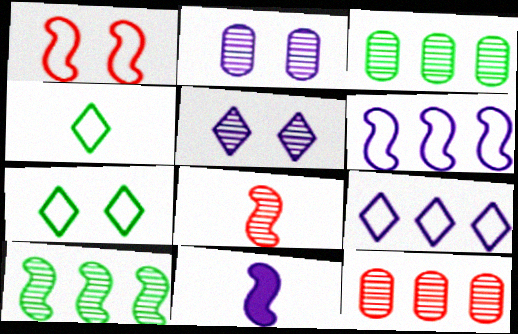[[1, 10, 11], 
[2, 9, 11], 
[3, 5, 8], 
[7, 11, 12]]